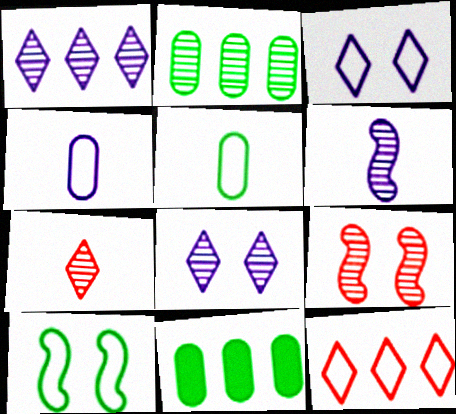[[4, 10, 12]]